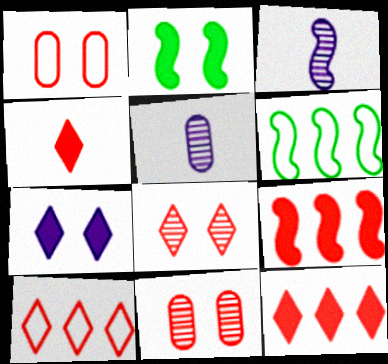[[2, 5, 10], 
[4, 8, 10]]